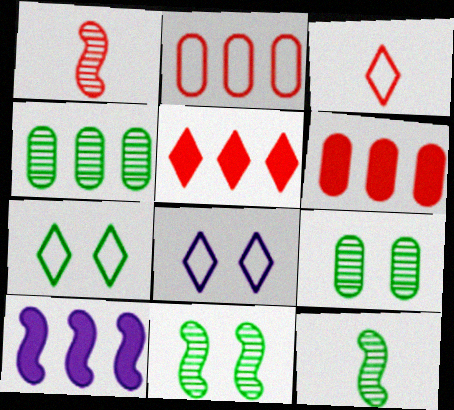[[3, 9, 10], 
[6, 8, 12]]